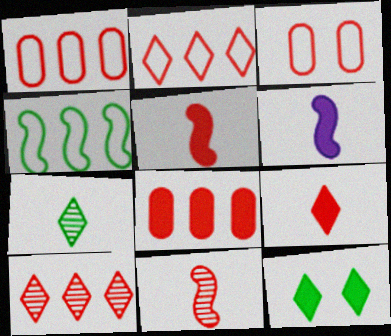[[3, 5, 10], 
[6, 8, 12]]